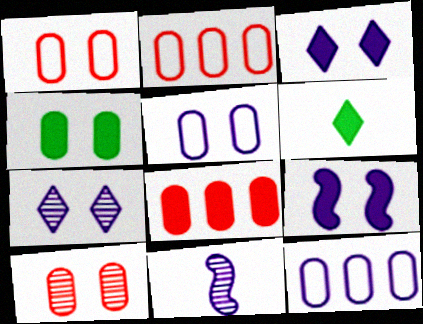[[3, 11, 12], 
[4, 5, 10], 
[5, 7, 9], 
[6, 8, 9]]